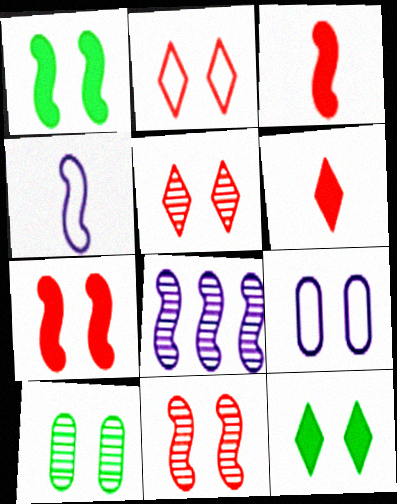[[1, 5, 9], 
[9, 11, 12]]